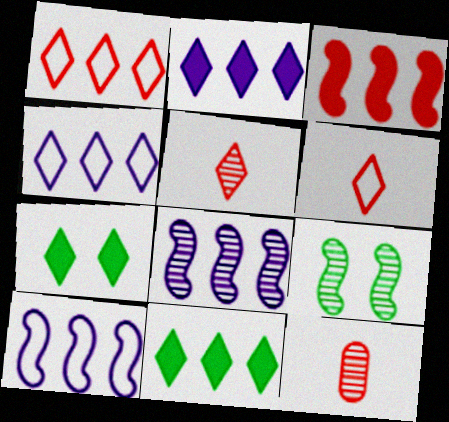[[4, 5, 7], 
[7, 10, 12]]